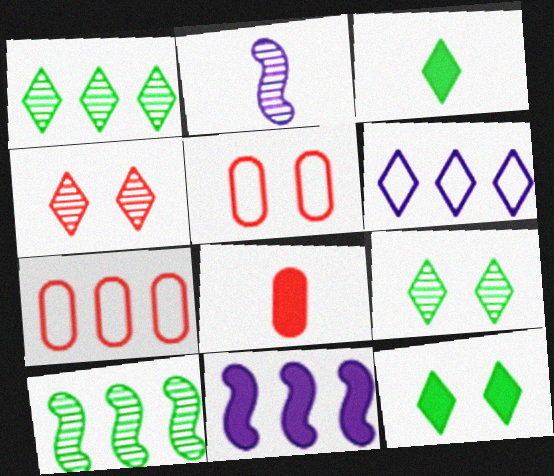[[1, 7, 11], 
[2, 7, 12], 
[3, 4, 6], 
[8, 11, 12]]